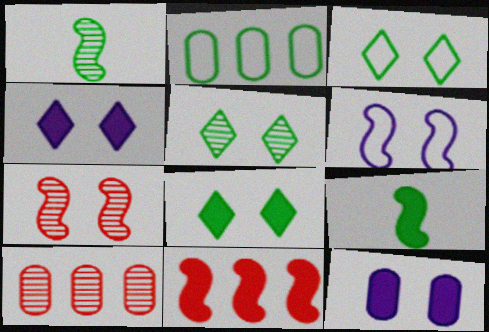[[1, 2, 8], 
[1, 6, 11], 
[2, 5, 9], 
[3, 5, 8], 
[3, 7, 12]]